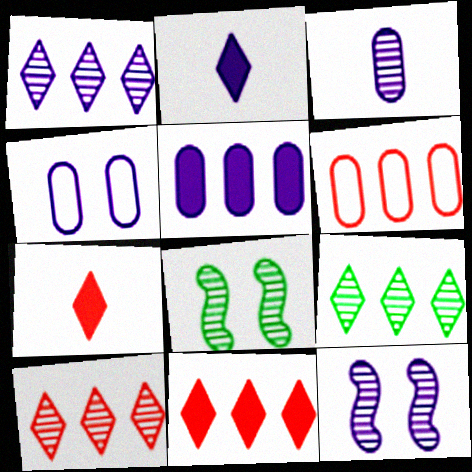[[1, 3, 12], 
[1, 9, 10], 
[2, 6, 8], 
[3, 4, 5], 
[3, 8, 10]]